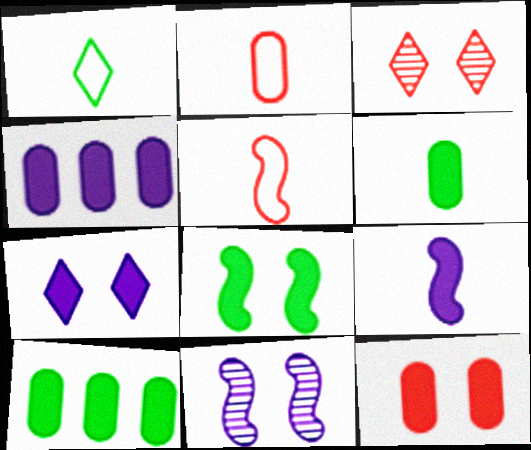[[4, 6, 12], 
[4, 7, 9], 
[7, 8, 12]]